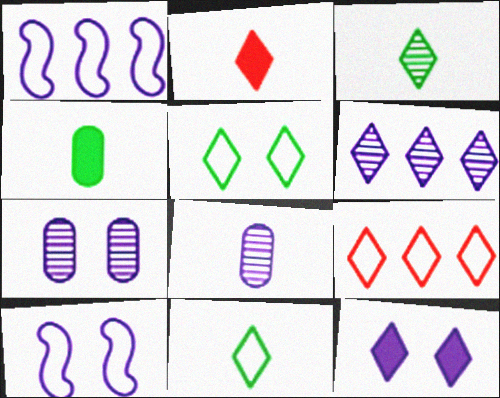[[1, 8, 12], 
[2, 5, 6], 
[3, 9, 12], 
[7, 10, 12]]